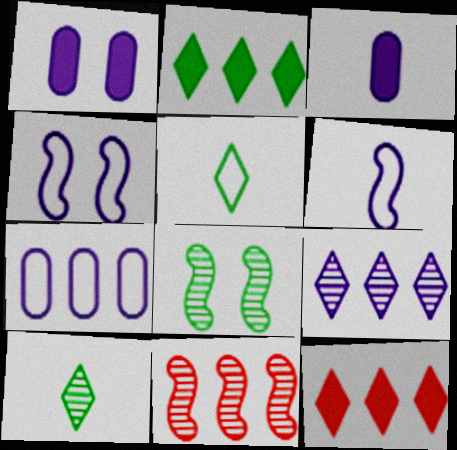[[1, 5, 11], 
[1, 6, 9], 
[2, 7, 11], 
[3, 4, 9]]